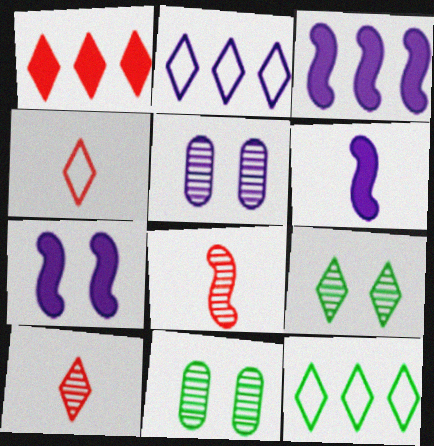[[2, 5, 6], 
[3, 4, 11], 
[3, 6, 7]]